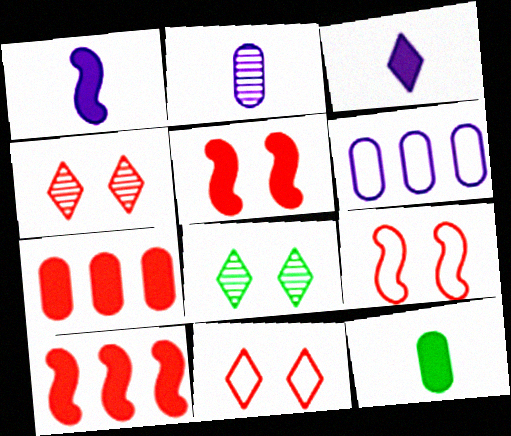[]